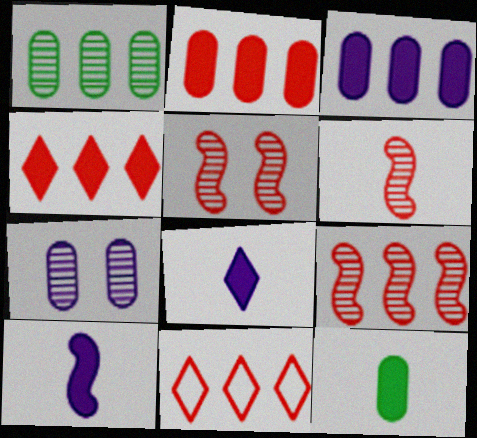[[2, 9, 11], 
[5, 6, 9]]